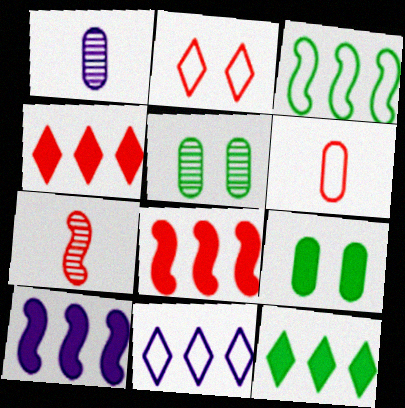[[7, 9, 11]]